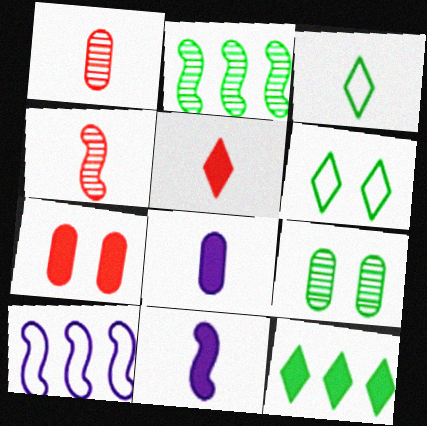[[1, 3, 11], 
[3, 4, 8], 
[5, 9, 10], 
[7, 11, 12]]